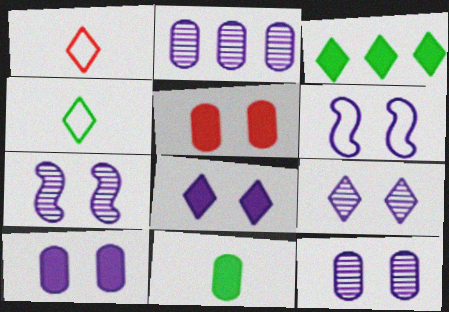[[1, 3, 9], 
[6, 8, 12], 
[6, 9, 10], 
[7, 9, 12]]